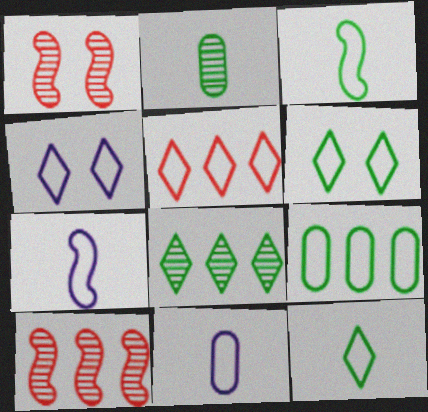[[3, 6, 9], 
[4, 5, 12]]